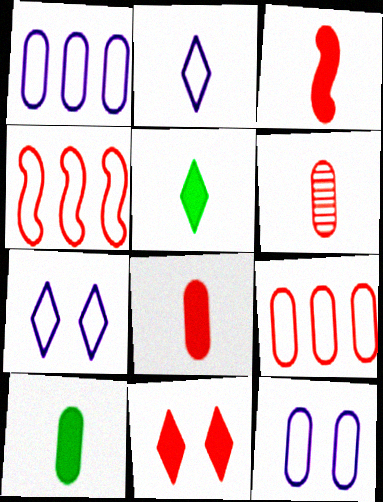[[4, 6, 11]]